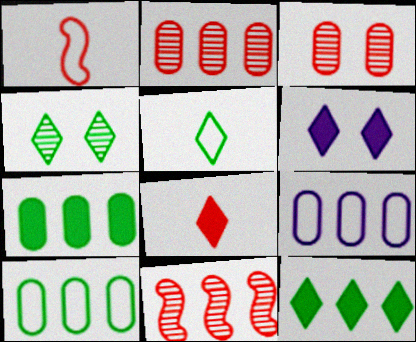[[2, 7, 9], 
[4, 5, 12], 
[6, 8, 12], 
[9, 11, 12]]